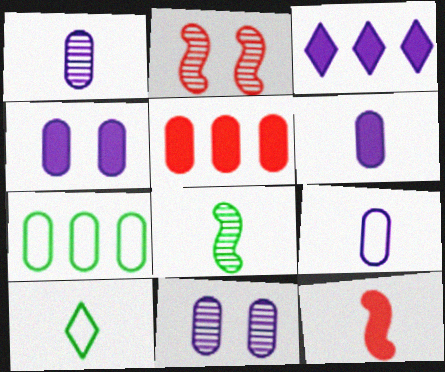[[1, 6, 9], 
[1, 10, 12]]